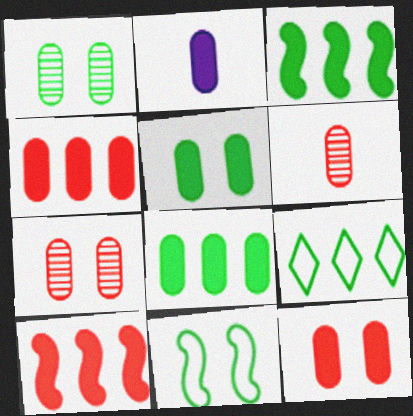[[2, 4, 5], 
[2, 8, 12]]